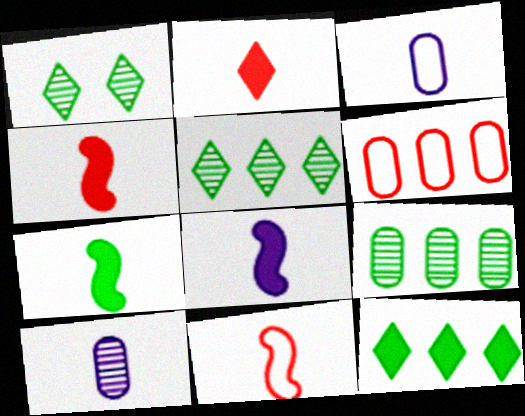[[1, 6, 8], 
[4, 7, 8]]